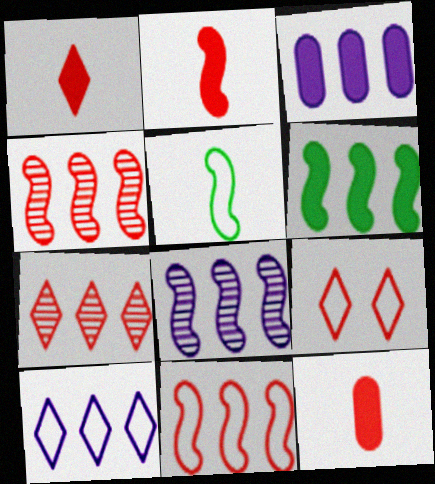[[1, 2, 12], 
[1, 7, 9], 
[3, 8, 10], 
[4, 9, 12], 
[6, 8, 11]]